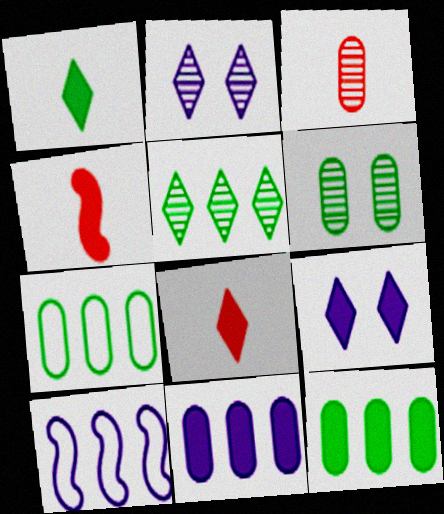[[2, 4, 7], 
[4, 9, 12], 
[6, 8, 10]]